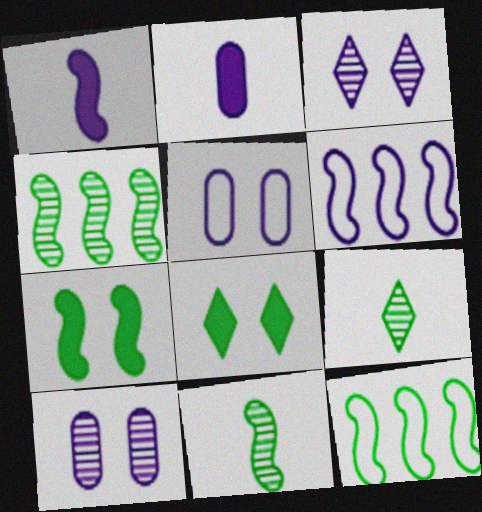[[2, 3, 6], 
[7, 11, 12]]